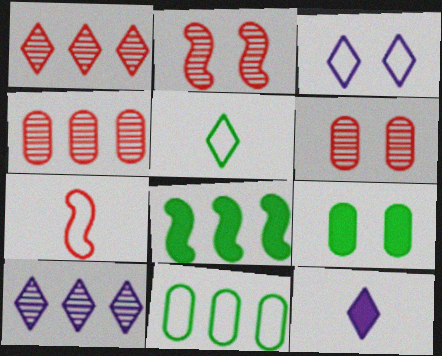[[2, 3, 9], 
[2, 11, 12], 
[3, 7, 11], 
[3, 10, 12], 
[7, 9, 10]]